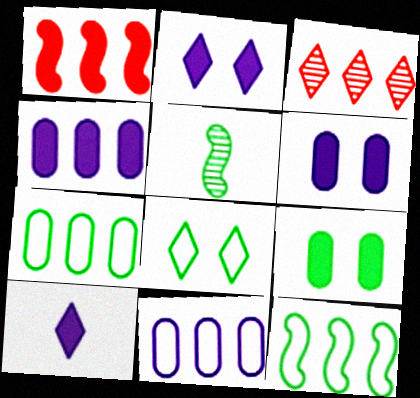[[1, 9, 10], 
[3, 4, 12], 
[3, 8, 10]]